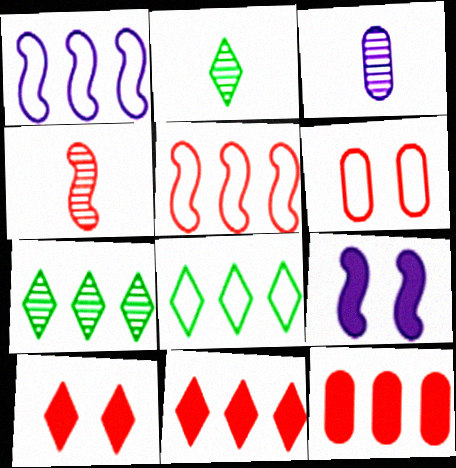[[1, 7, 12], 
[2, 3, 4], 
[4, 6, 11]]